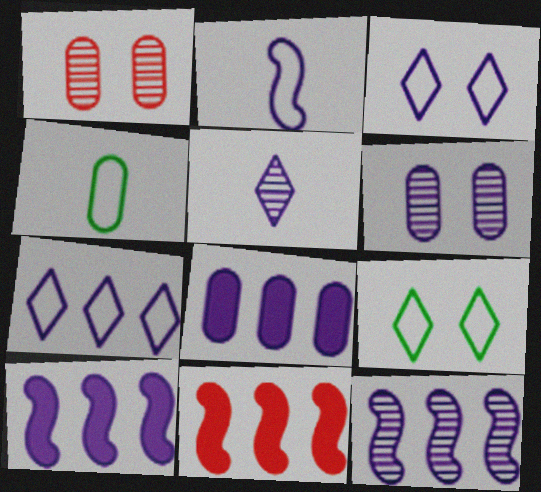[[1, 4, 8], 
[5, 6, 12], 
[7, 8, 12]]